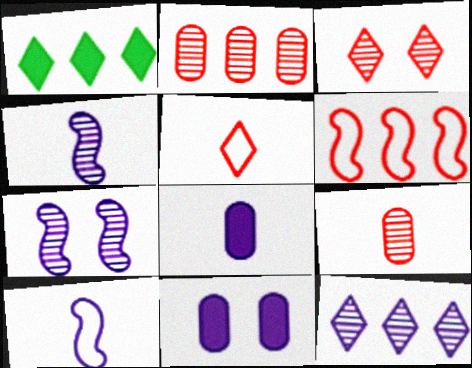[[10, 11, 12]]